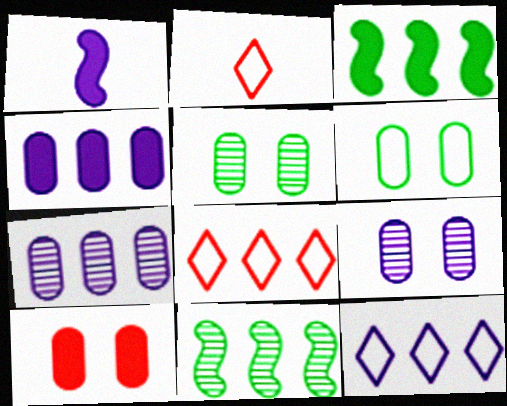[[1, 5, 8], 
[1, 9, 12], 
[2, 3, 9], 
[3, 7, 8], 
[4, 8, 11], 
[6, 9, 10]]